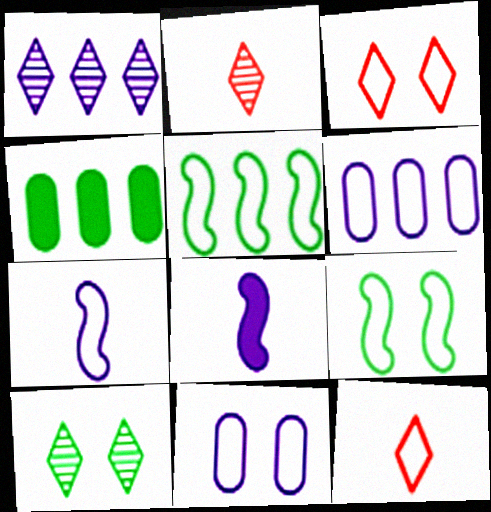[[1, 2, 10], 
[1, 8, 11], 
[3, 9, 11], 
[5, 11, 12], 
[6, 9, 12]]